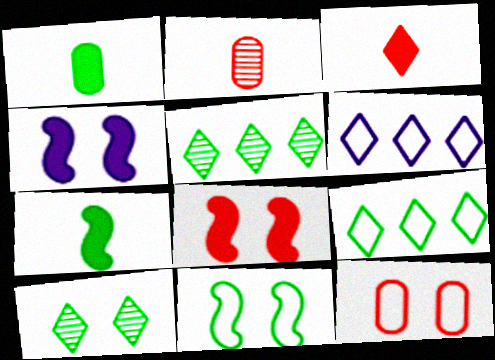[[1, 5, 11], 
[2, 4, 9], 
[3, 6, 10], 
[4, 10, 12]]